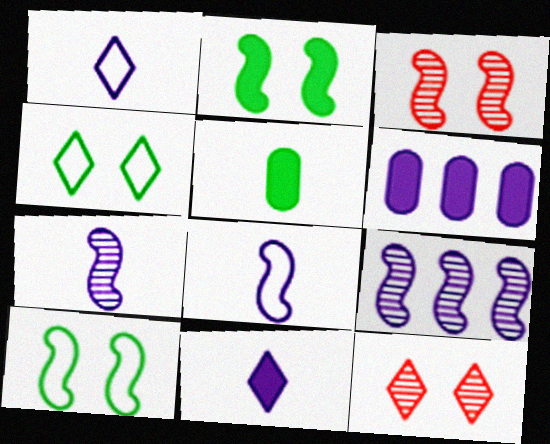[]